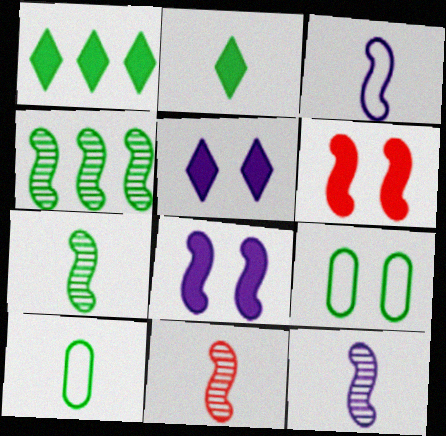[[1, 7, 9], 
[2, 4, 9], 
[2, 7, 10], 
[3, 4, 6], 
[7, 11, 12]]